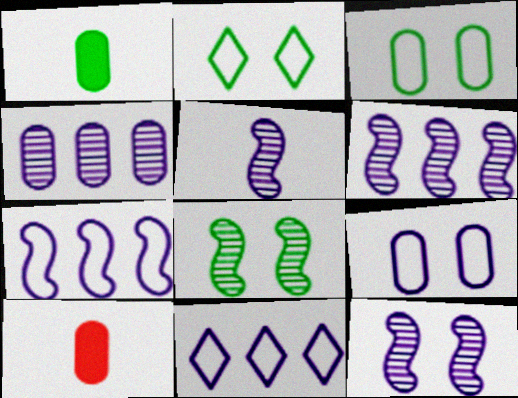[[2, 6, 10], 
[3, 4, 10], 
[5, 6, 12], 
[8, 10, 11]]